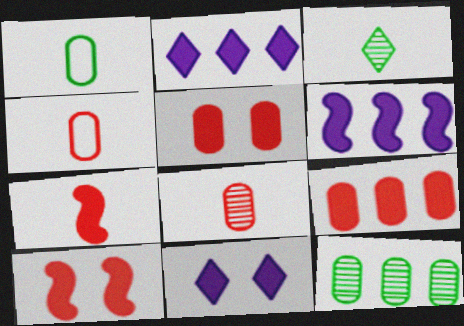[]